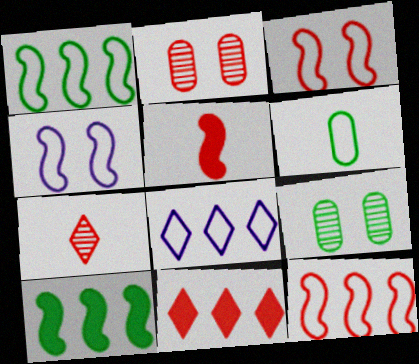[[3, 6, 8], 
[5, 8, 9]]